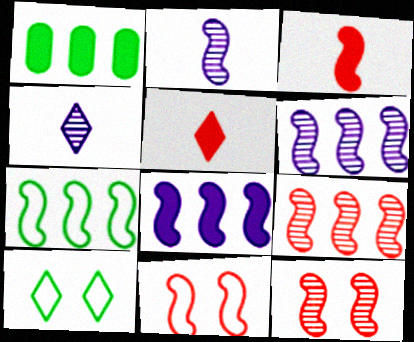[[1, 4, 11], 
[3, 9, 11], 
[7, 8, 9]]